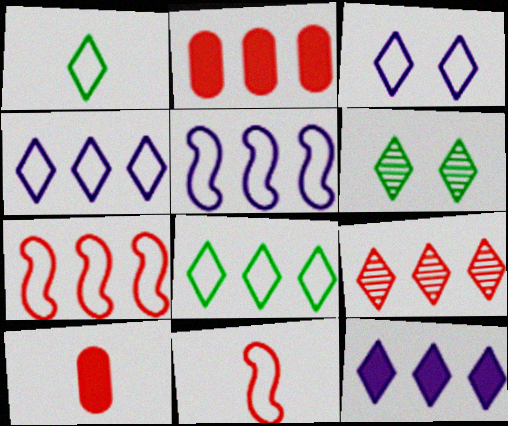[[2, 7, 9], 
[5, 6, 10], 
[8, 9, 12]]